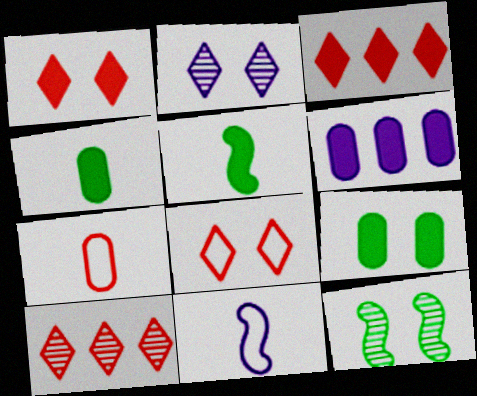[[1, 5, 6], 
[2, 6, 11], 
[9, 10, 11]]